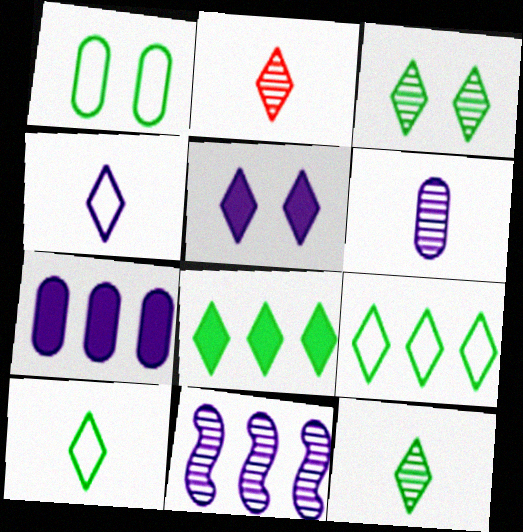[[2, 5, 9], 
[3, 8, 10]]